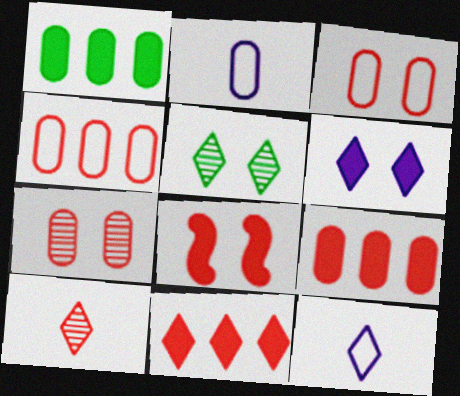[[1, 2, 7], 
[4, 8, 10], 
[5, 11, 12]]